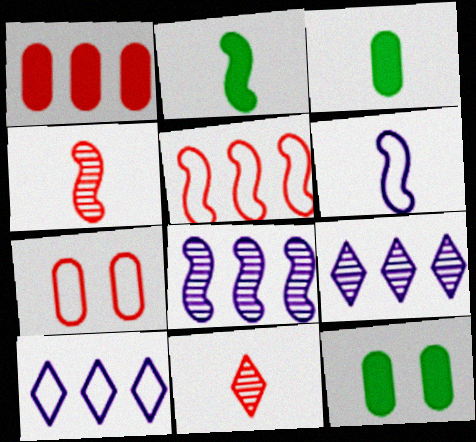[[2, 4, 6], 
[2, 7, 9], 
[3, 6, 11], 
[4, 10, 12]]